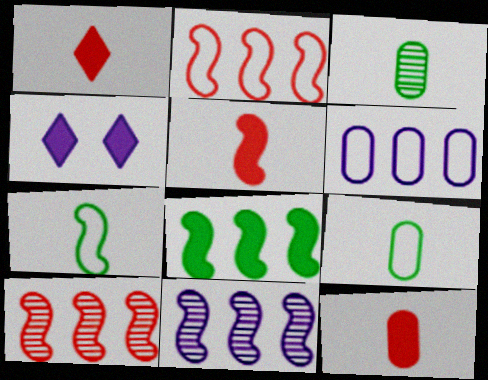[[1, 5, 12], 
[2, 3, 4], 
[2, 8, 11], 
[4, 8, 12], 
[4, 9, 10]]